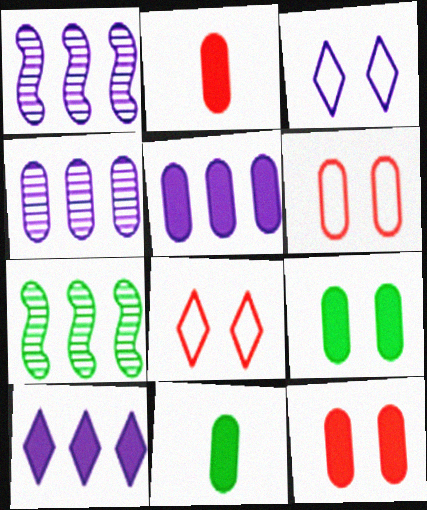[[1, 8, 11], 
[2, 3, 7], 
[2, 5, 9], 
[4, 6, 11], 
[5, 11, 12]]